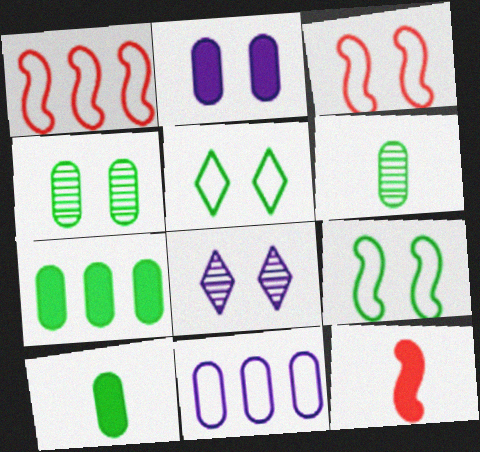[[1, 8, 10]]